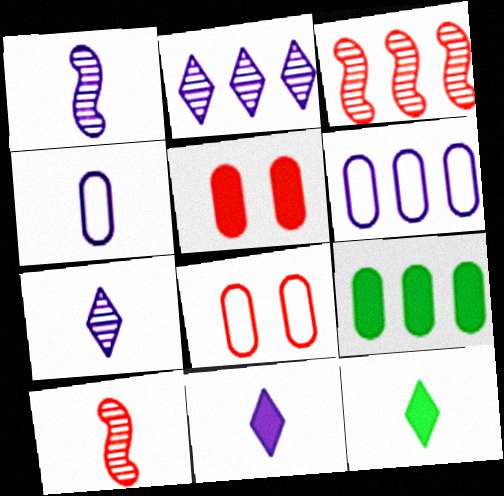[[1, 4, 11], 
[4, 10, 12]]